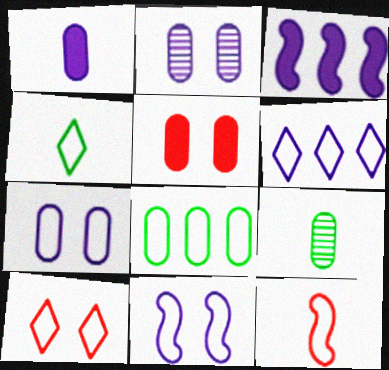[[3, 9, 10], 
[4, 6, 10]]